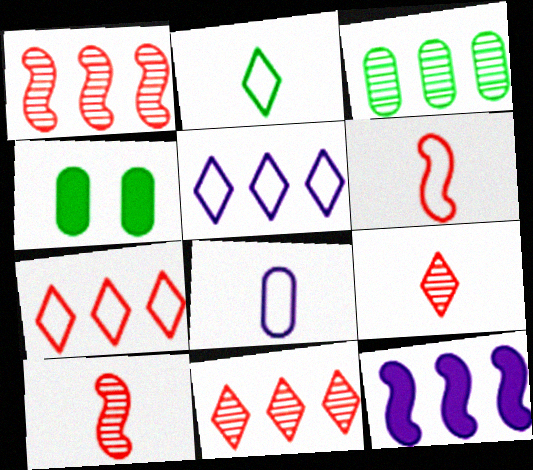[[2, 6, 8], 
[3, 7, 12], 
[4, 5, 10]]